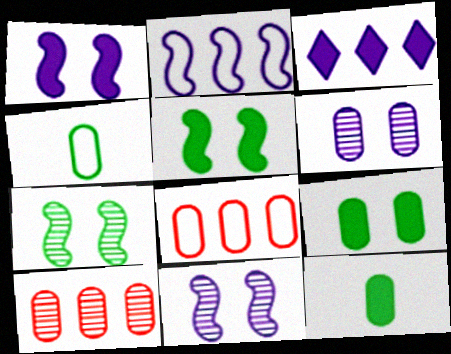[[6, 8, 12]]